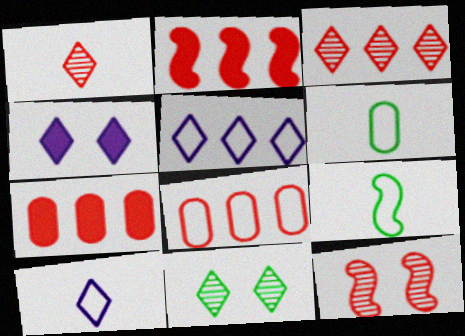[[2, 3, 8]]